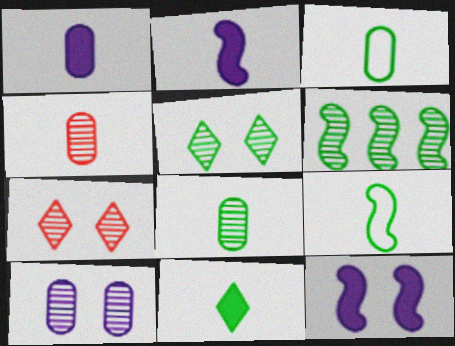[[1, 3, 4], 
[5, 6, 8], 
[8, 9, 11]]